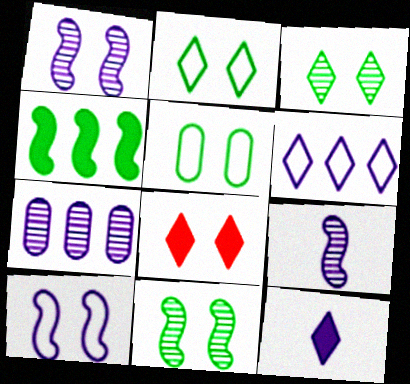[[1, 5, 8], 
[7, 10, 12]]